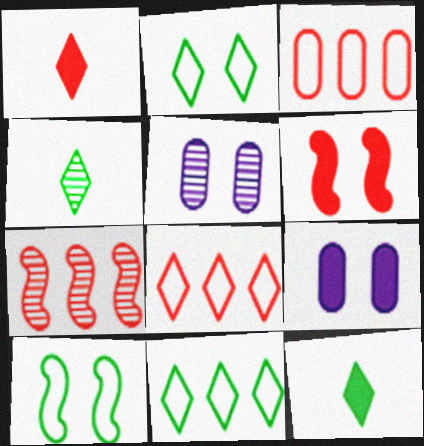[[2, 5, 6], 
[4, 5, 7]]